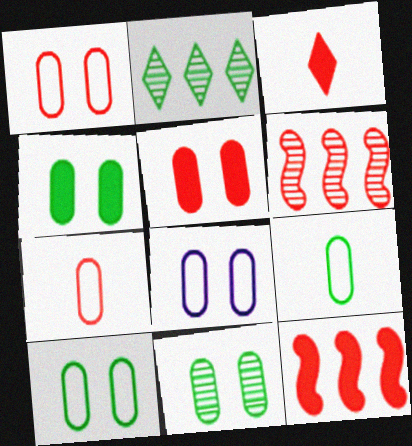[[1, 3, 6], 
[1, 8, 10], 
[3, 5, 12], 
[4, 10, 11], 
[5, 8, 11]]